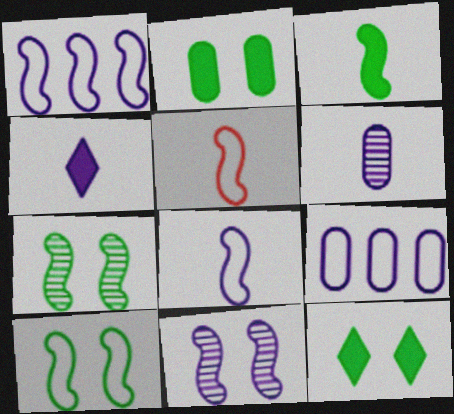[[1, 5, 10], 
[4, 6, 8], 
[4, 9, 11]]